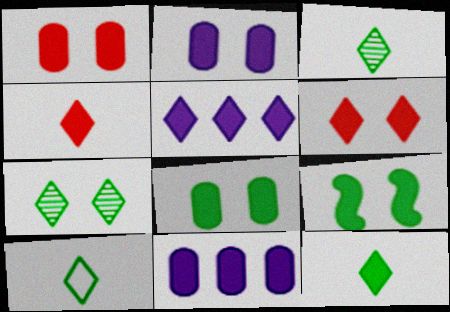[[1, 2, 8], 
[2, 6, 9], 
[3, 10, 12], 
[4, 9, 11], 
[5, 6, 12]]